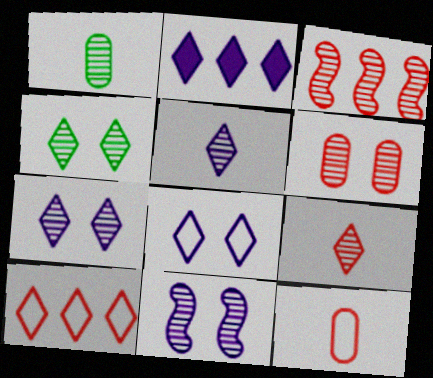[[1, 3, 7], 
[2, 5, 8], 
[3, 6, 9], 
[4, 6, 11]]